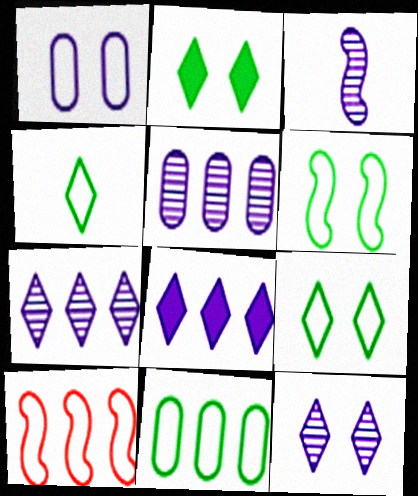[[1, 3, 8], 
[1, 4, 10], 
[3, 5, 12], 
[4, 6, 11]]